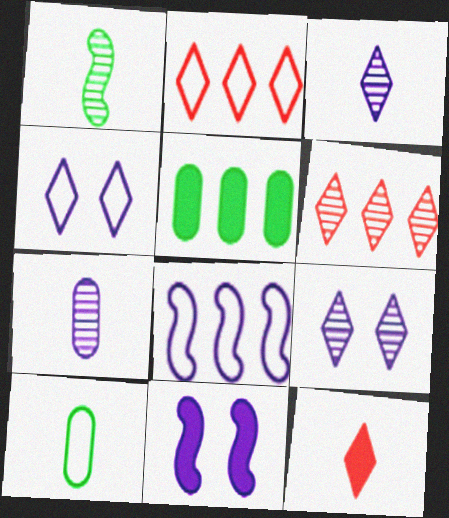[[5, 6, 8], 
[5, 11, 12], 
[6, 10, 11]]